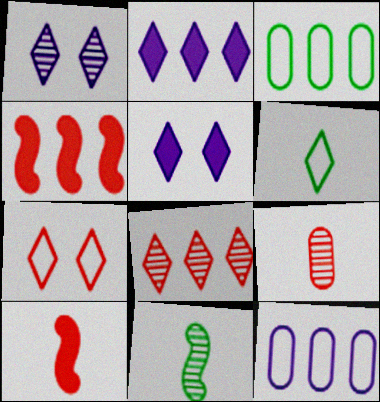[[1, 3, 10], 
[4, 7, 9], 
[5, 6, 8]]